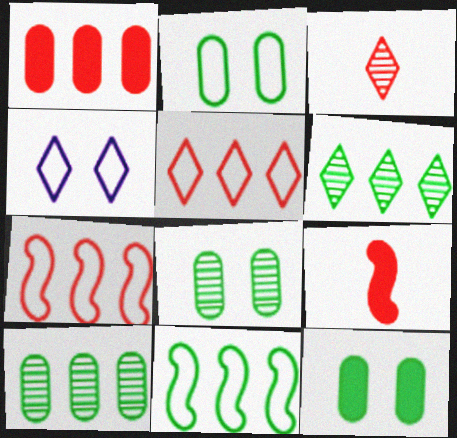[[2, 8, 12], 
[4, 9, 10]]